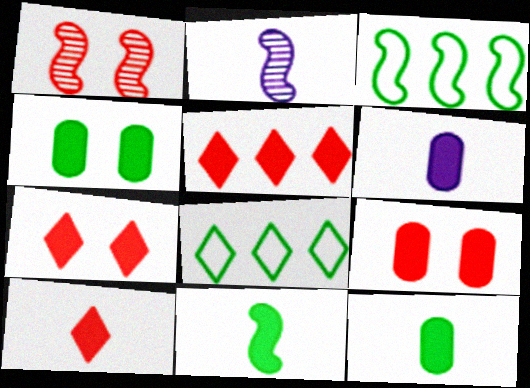[[1, 6, 8], 
[2, 8, 9], 
[5, 7, 10], 
[6, 10, 11]]